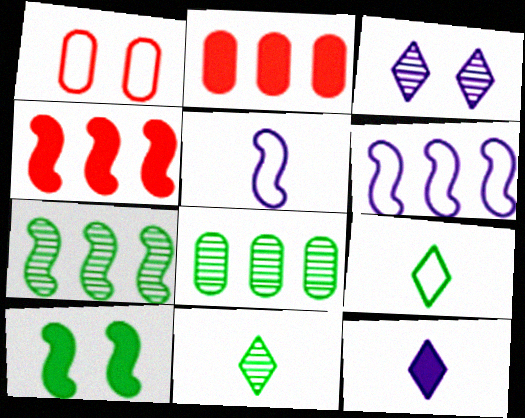[[1, 3, 10], 
[1, 6, 9], 
[1, 7, 12], 
[2, 10, 12], 
[4, 6, 7], 
[8, 9, 10]]